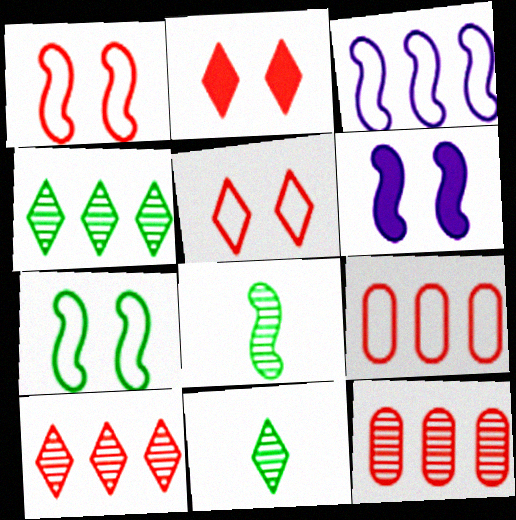[[6, 9, 11]]